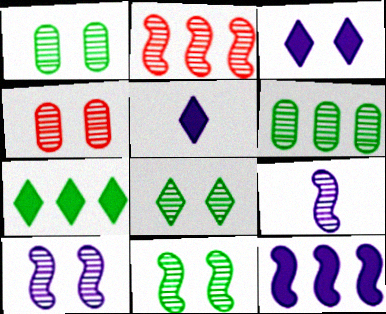[[1, 8, 11], 
[2, 9, 11], 
[4, 8, 10]]